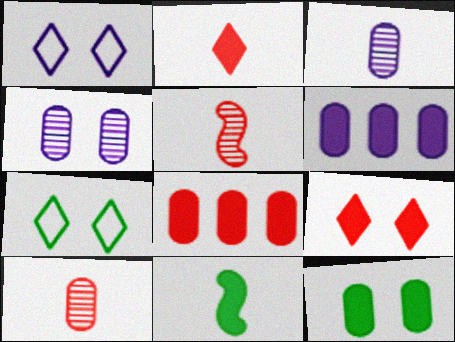[[5, 6, 7], 
[6, 9, 11]]